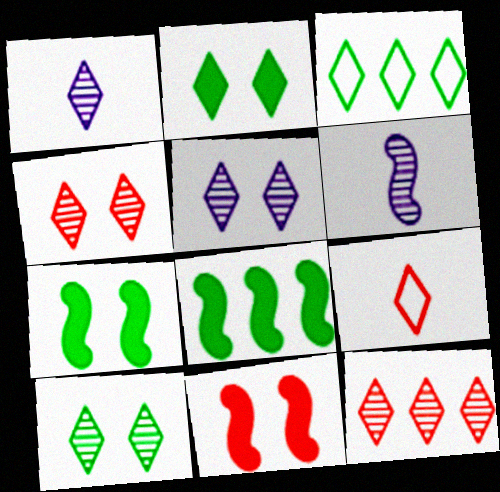[[1, 10, 12], 
[4, 5, 10]]